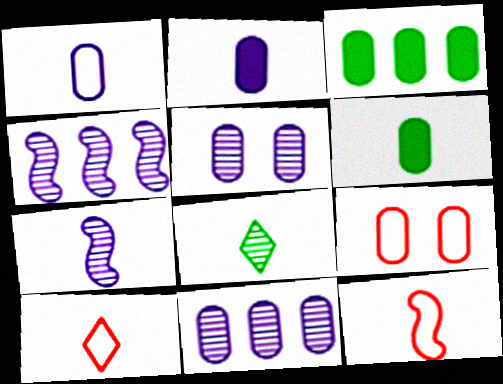[[2, 8, 12], 
[6, 7, 10], 
[6, 9, 11]]